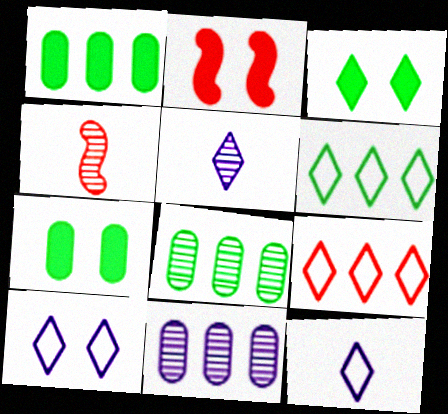[[1, 4, 10], 
[2, 8, 12], 
[3, 5, 9]]